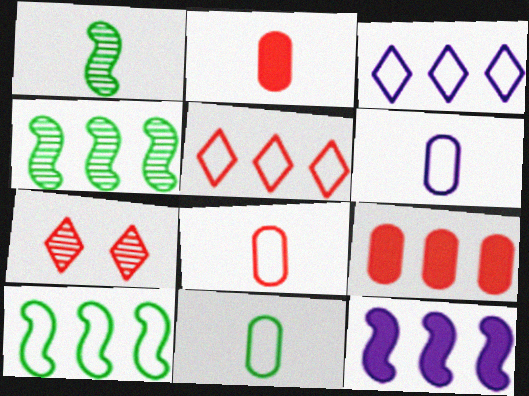[[3, 4, 9], 
[6, 8, 11], 
[7, 11, 12]]